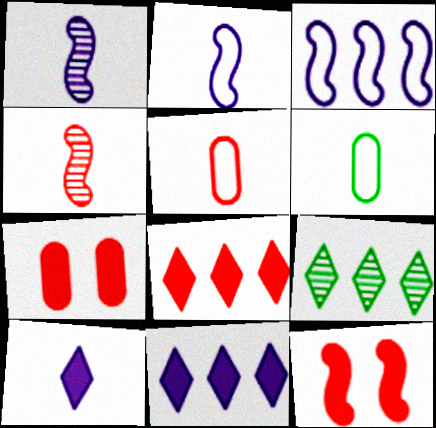[[2, 7, 9], 
[4, 6, 10]]